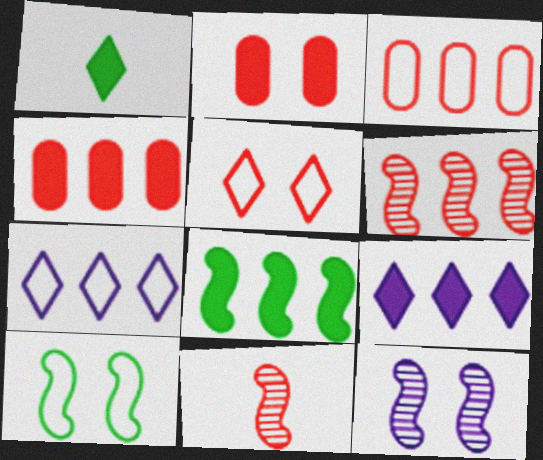[[1, 3, 12], 
[4, 5, 11], 
[4, 8, 9]]